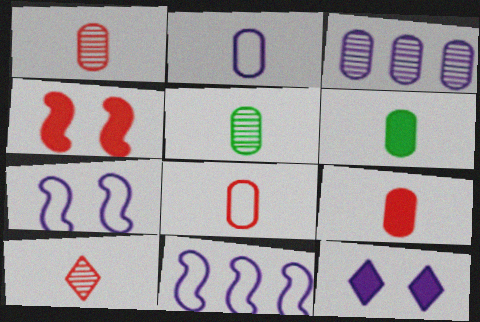[[1, 2, 6], 
[1, 8, 9], 
[2, 5, 9]]